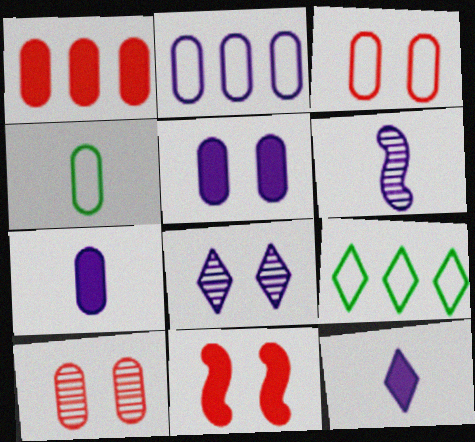[[2, 3, 4]]